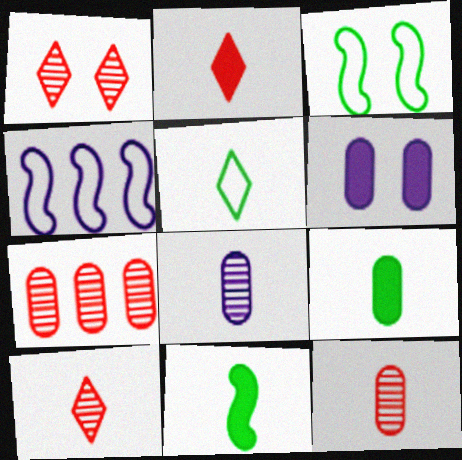[[1, 3, 6], 
[1, 4, 9]]